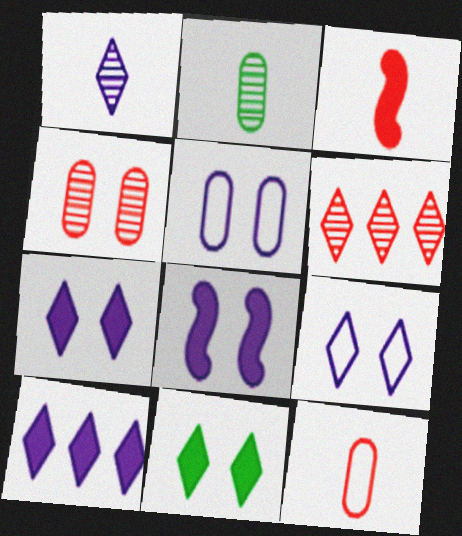[[1, 9, 10]]